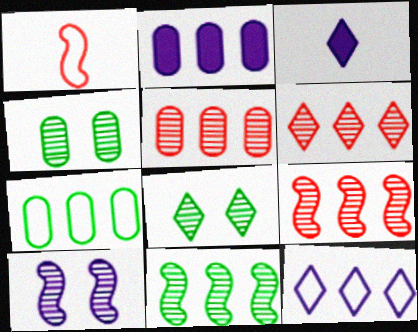[[1, 2, 8], 
[2, 5, 7], 
[5, 6, 9]]